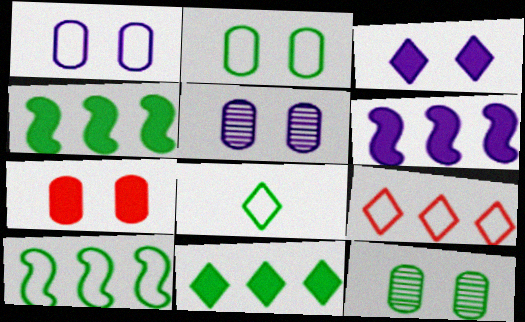[[1, 7, 12], 
[2, 5, 7], 
[2, 8, 10], 
[4, 8, 12]]